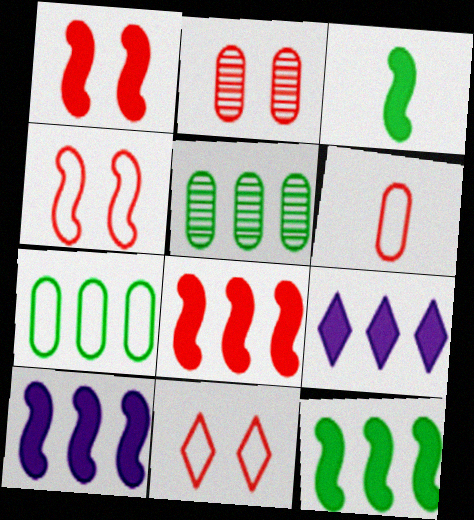[[1, 2, 11], 
[1, 3, 10], 
[8, 10, 12]]